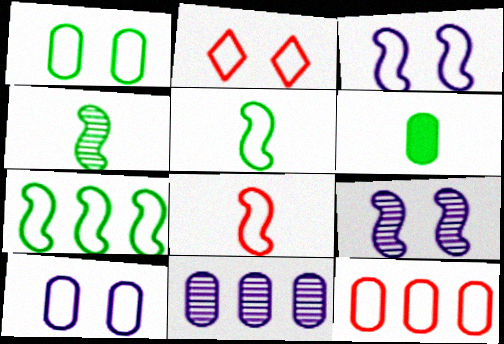[[1, 2, 3], 
[2, 8, 12], 
[3, 7, 8]]